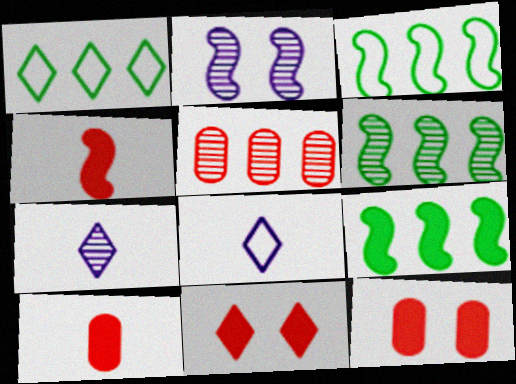[[1, 2, 10], 
[1, 7, 11], 
[2, 3, 4], 
[3, 6, 9], 
[3, 7, 12], 
[6, 8, 12]]